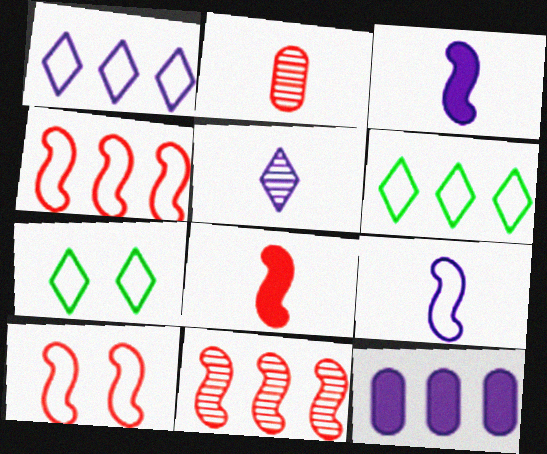[[6, 11, 12], 
[8, 10, 11]]